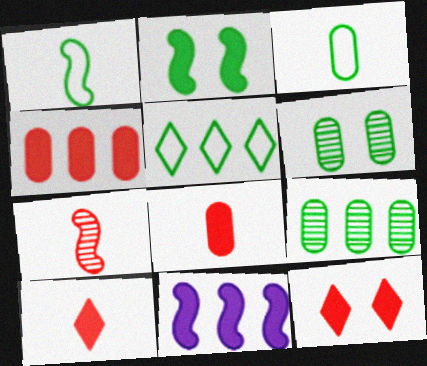[]